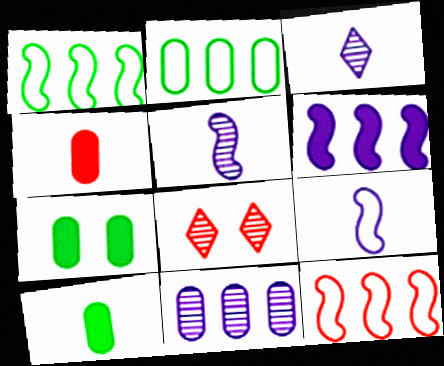[[3, 7, 12], 
[4, 8, 12]]